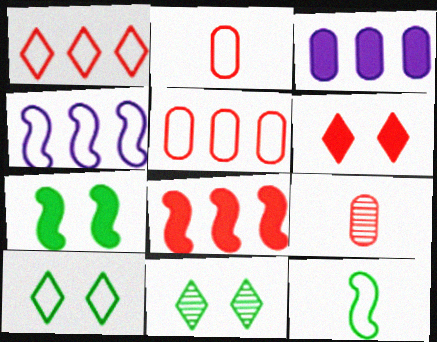[[2, 4, 10]]